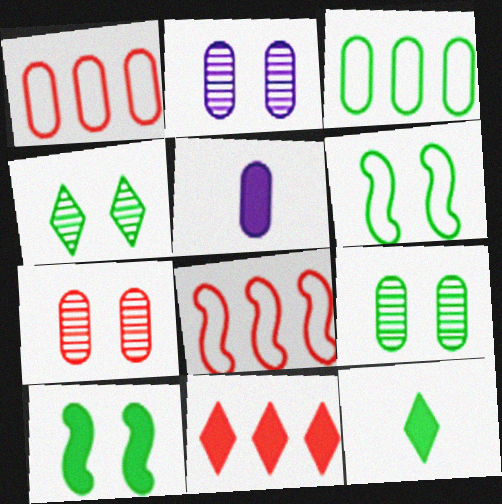[[1, 5, 9], 
[2, 7, 9], 
[2, 8, 12], 
[3, 5, 7], 
[4, 5, 8], 
[5, 10, 11]]